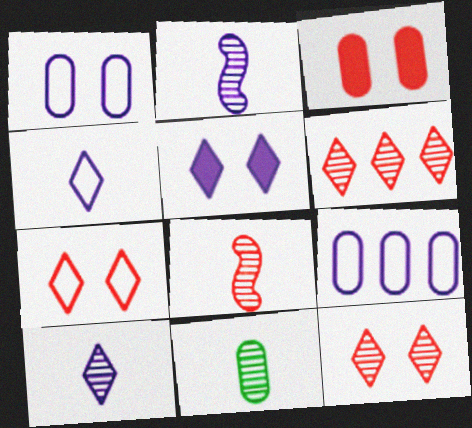[[2, 5, 9], 
[3, 9, 11], 
[8, 10, 11]]